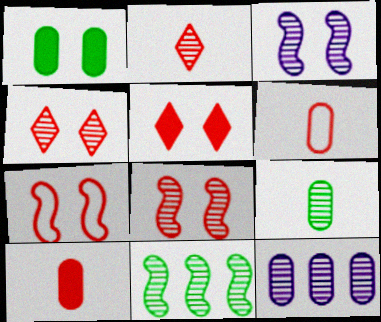[[1, 6, 12]]